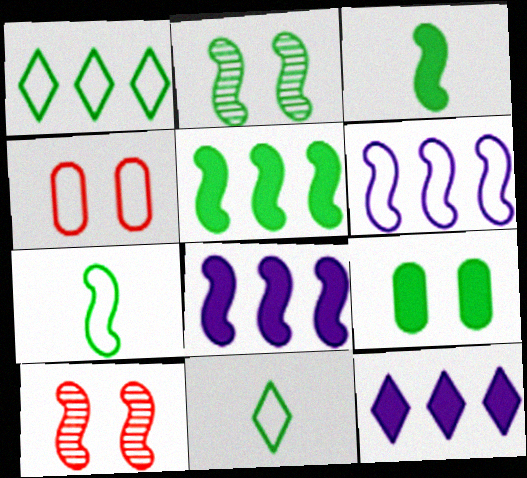[[2, 5, 7], 
[3, 6, 10], 
[4, 6, 11], 
[7, 8, 10]]